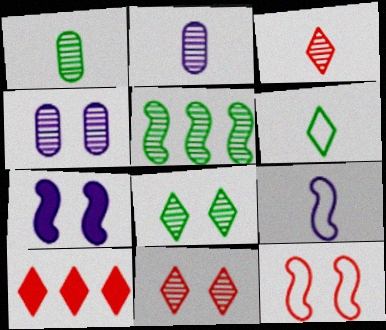[[1, 5, 8], 
[2, 5, 11], 
[3, 4, 5]]